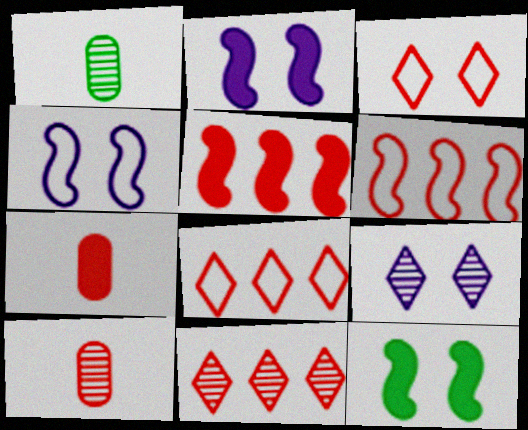[[1, 2, 8], 
[3, 5, 10]]